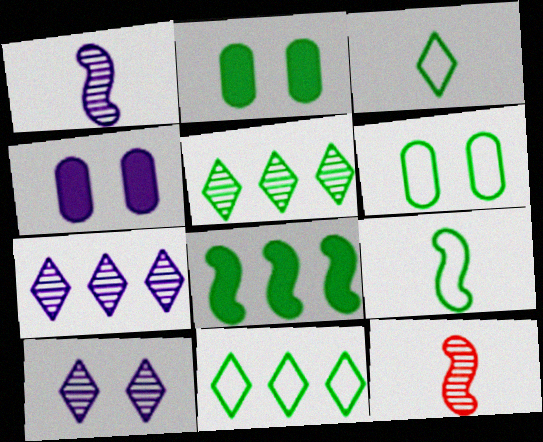[[2, 5, 9], 
[4, 11, 12], 
[6, 9, 11]]